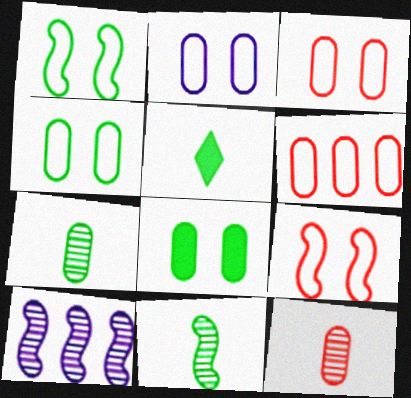[[2, 3, 4], 
[3, 5, 10]]